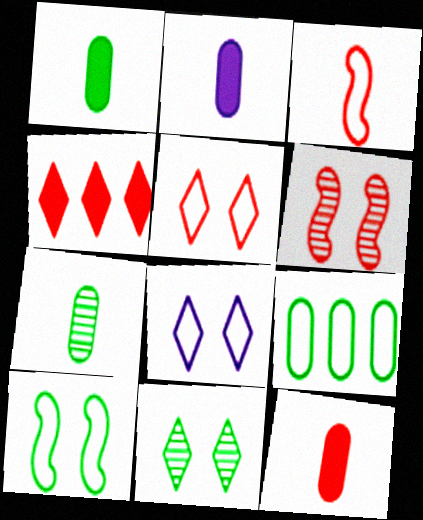[[1, 2, 12], 
[3, 8, 9]]